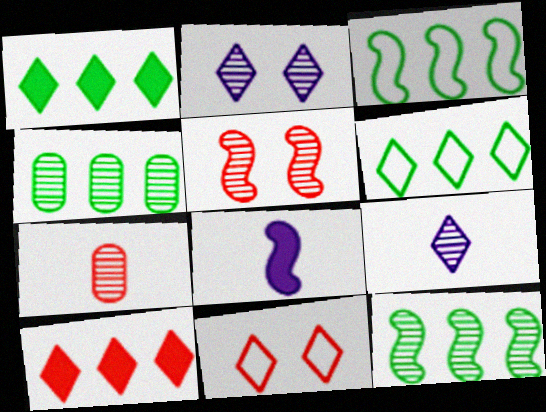[[1, 3, 4], 
[1, 9, 11], 
[2, 7, 12], 
[3, 5, 8], 
[4, 5, 9], 
[4, 8, 11]]